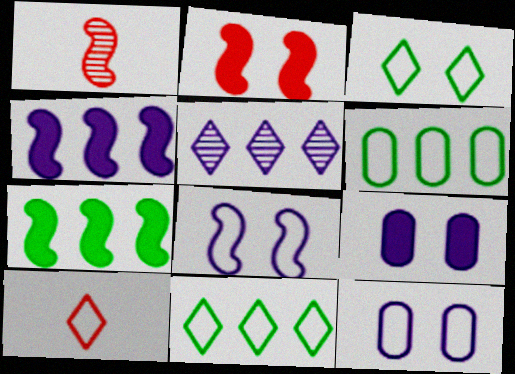[[1, 7, 8], 
[1, 9, 11], 
[6, 8, 10]]